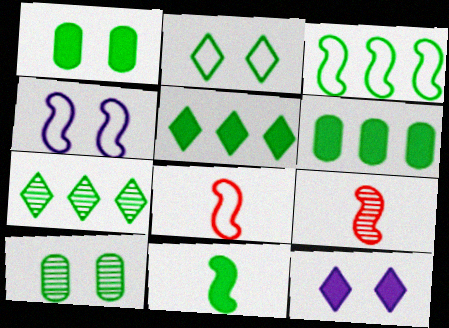[[1, 5, 11], 
[3, 4, 8], 
[3, 6, 7]]